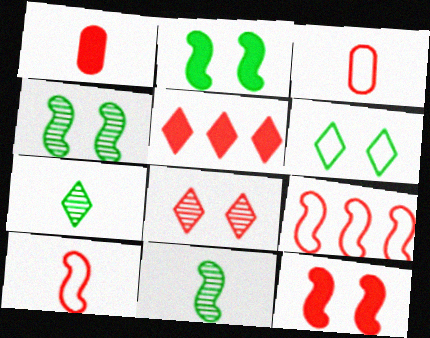[[1, 5, 12], 
[1, 8, 9]]